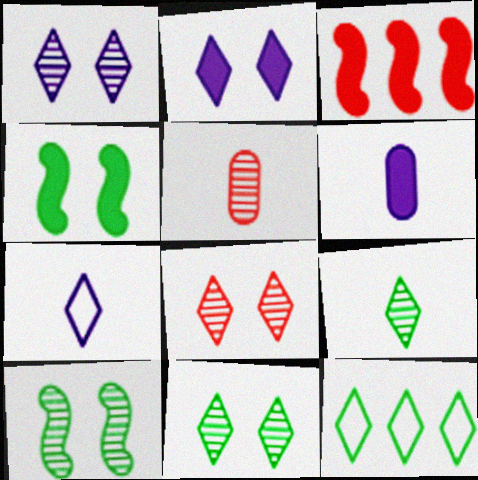[[1, 8, 11]]